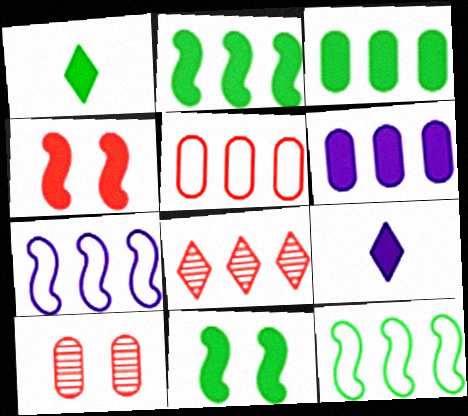[[1, 3, 11], 
[1, 4, 6], 
[1, 7, 10], 
[3, 4, 9], 
[3, 7, 8], 
[6, 8, 12], 
[9, 10, 12]]